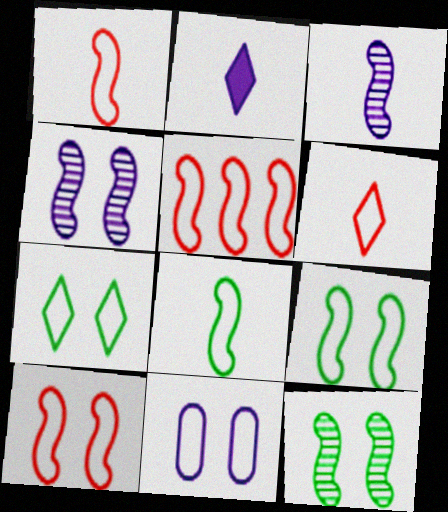[[1, 5, 10], 
[7, 10, 11]]